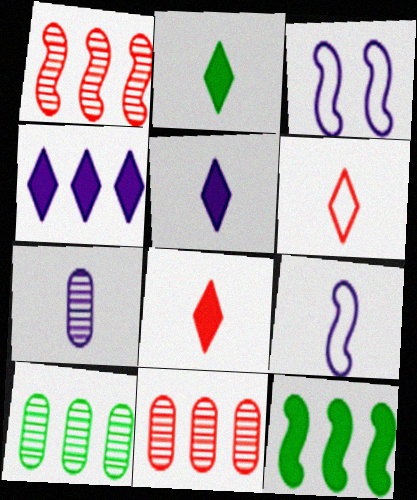[[2, 3, 11], 
[2, 5, 8], 
[3, 4, 7], 
[3, 8, 10], 
[5, 7, 9]]